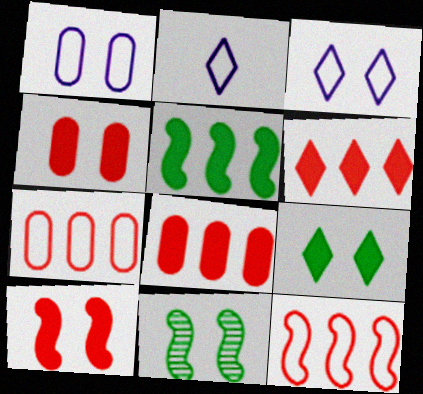[[2, 8, 11], 
[3, 4, 11]]